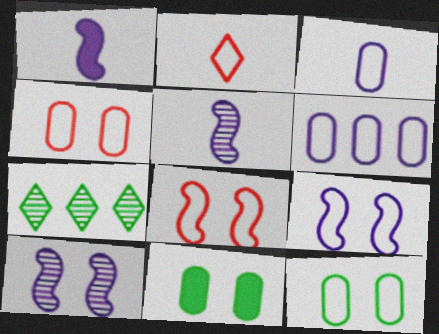[[1, 4, 7]]